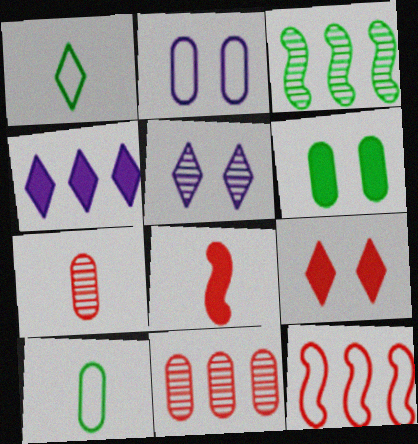[[1, 2, 12], 
[1, 3, 6], 
[3, 5, 7], 
[4, 6, 8], 
[7, 9, 12]]